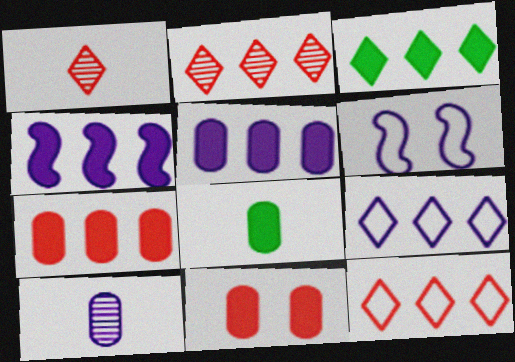[[2, 3, 9], 
[2, 6, 8], 
[3, 4, 7], 
[5, 8, 11]]